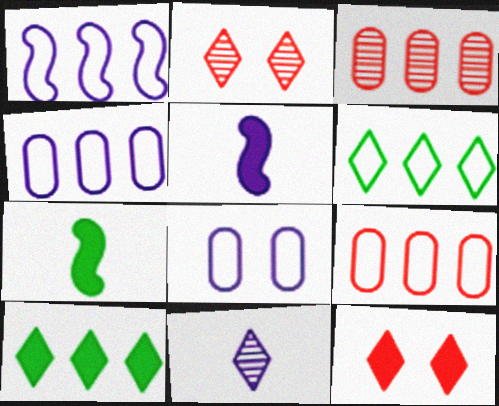[[1, 3, 10], 
[1, 6, 9], 
[2, 4, 7], 
[6, 11, 12]]